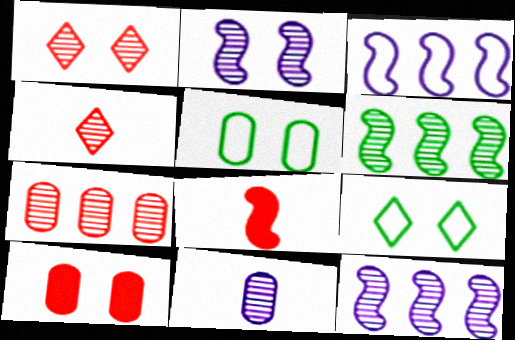[[1, 6, 11], 
[2, 9, 10]]